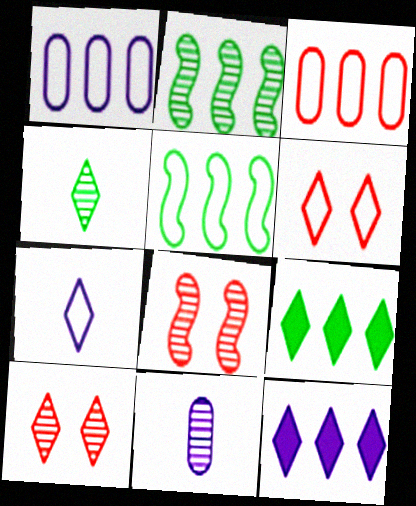[[2, 3, 12], 
[2, 10, 11], 
[4, 6, 12], 
[7, 9, 10]]